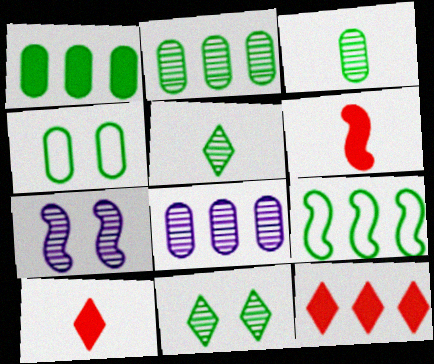[[1, 3, 4], 
[6, 7, 9], 
[8, 9, 12]]